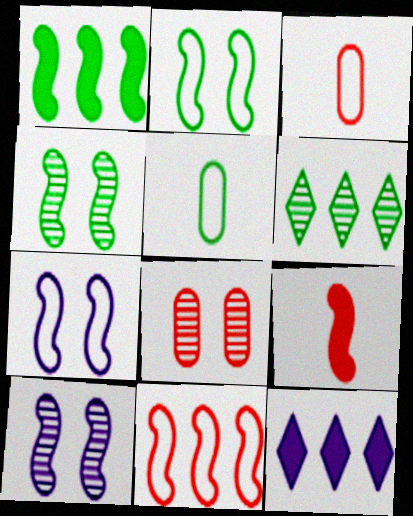[[3, 4, 12]]